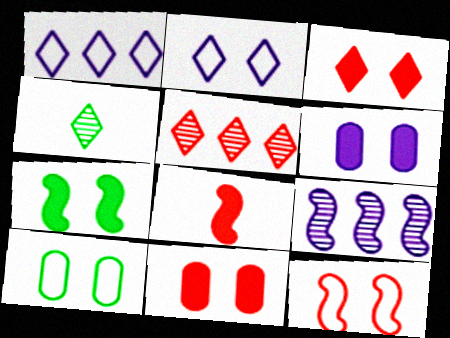[[1, 3, 4], 
[2, 10, 12], 
[3, 6, 7]]